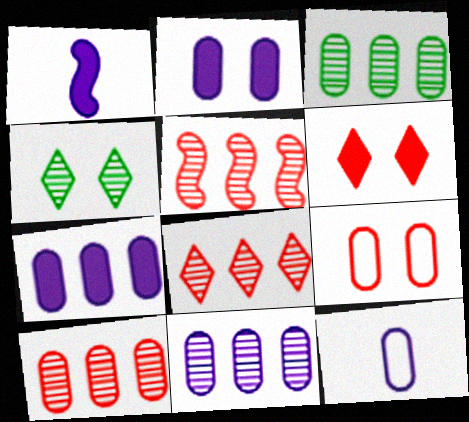[[2, 11, 12], 
[3, 10, 11], 
[5, 8, 10]]